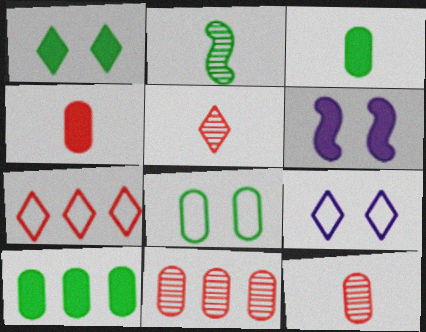[]